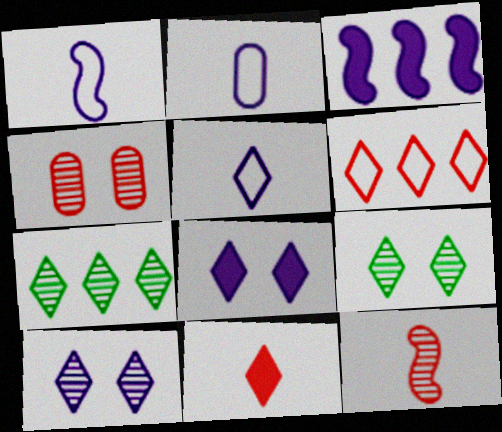[[1, 2, 5], 
[2, 3, 10]]